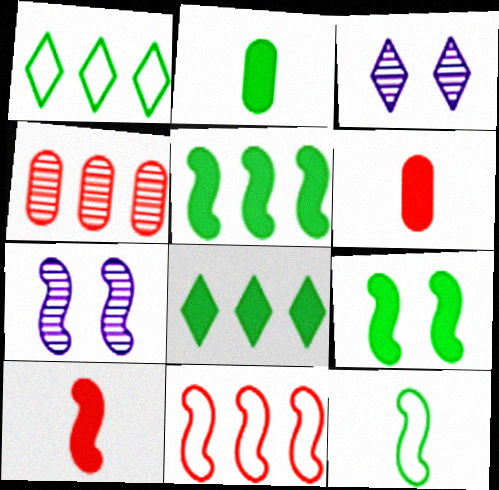[[1, 6, 7], 
[2, 3, 11], 
[2, 8, 9]]